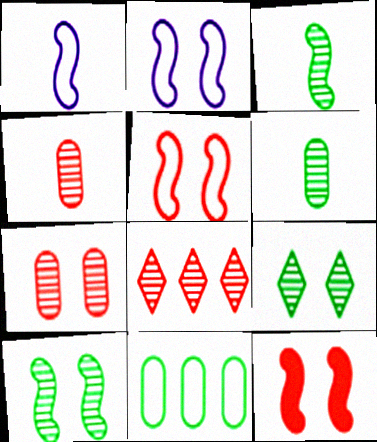[[2, 10, 12]]